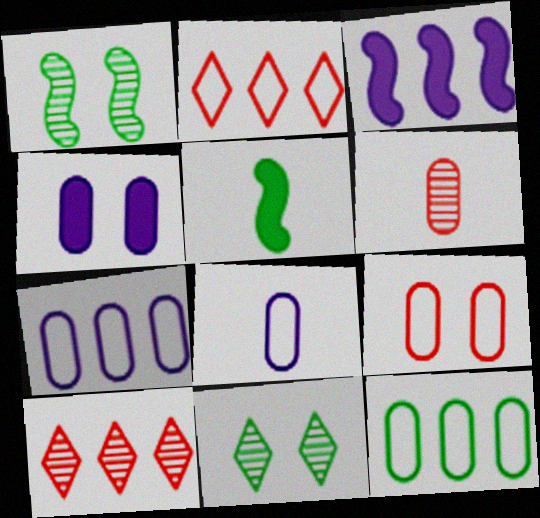[[3, 10, 12], 
[4, 6, 12], 
[5, 11, 12], 
[8, 9, 12]]